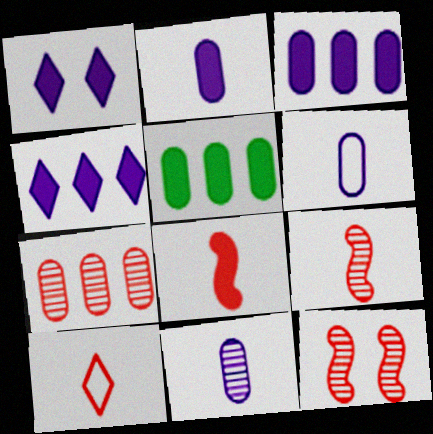[[1, 5, 8], 
[2, 6, 11]]